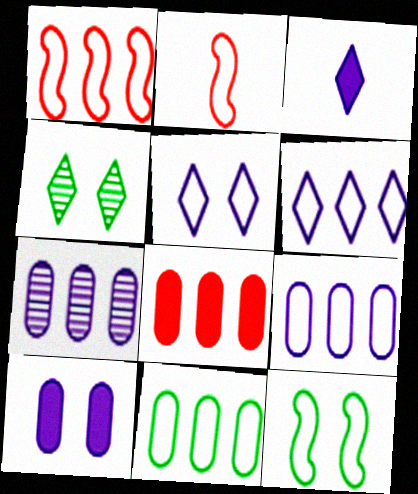[[1, 6, 11], 
[2, 5, 11], 
[7, 8, 11]]